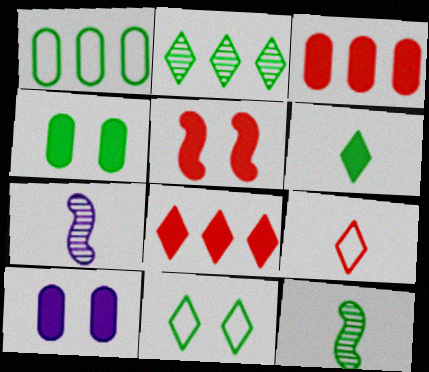[[2, 6, 11], 
[3, 7, 11]]